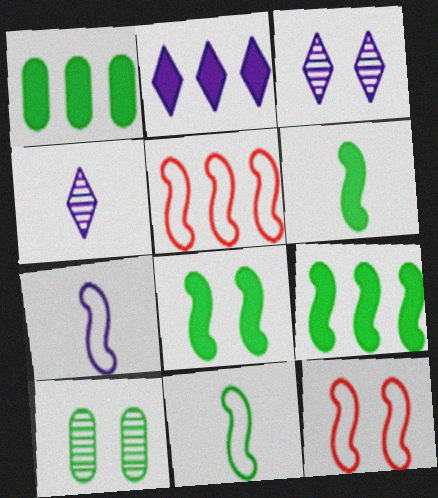[[1, 4, 12], 
[6, 8, 9]]